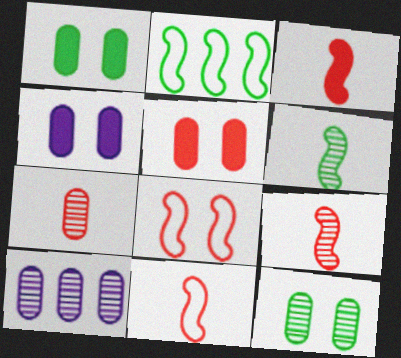[[1, 4, 5], 
[3, 9, 11], 
[7, 10, 12]]